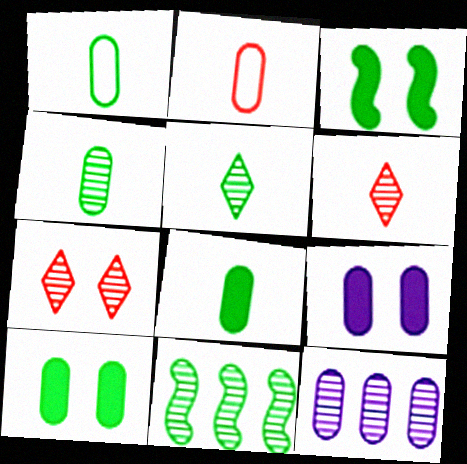[[1, 4, 8], 
[2, 10, 12]]